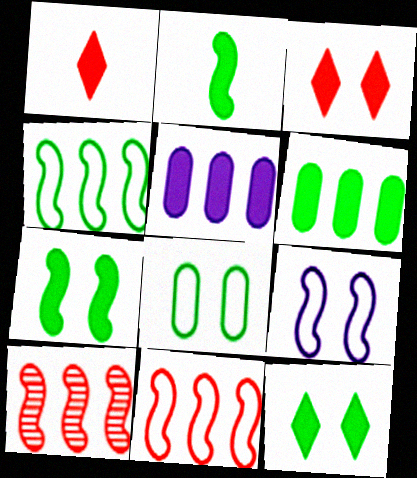[[1, 5, 7], 
[2, 3, 5], 
[2, 6, 12], 
[2, 9, 10]]